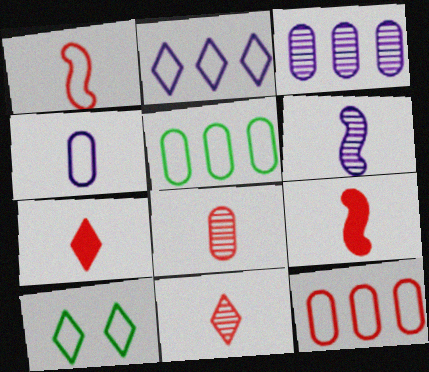[[1, 7, 8], 
[3, 9, 10]]